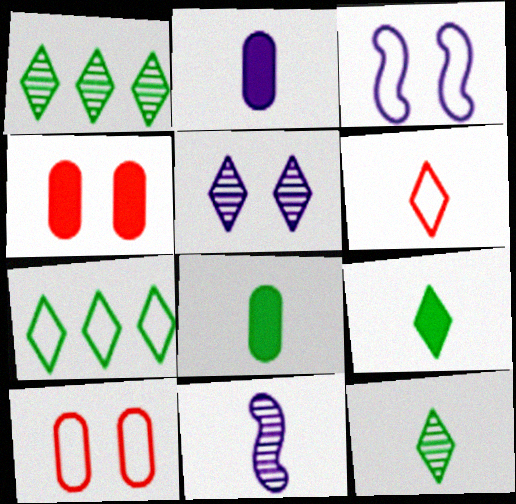[[4, 7, 11], 
[6, 8, 11]]